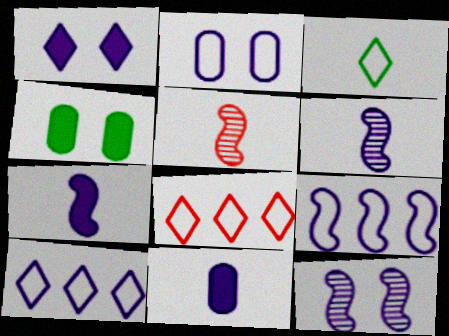[[1, 2, 12], 
[3, 5, 11], 
[4, 5, 10], 
[4, 6, 8], 
[7, 9, 12], 
[10, 11, 12]]